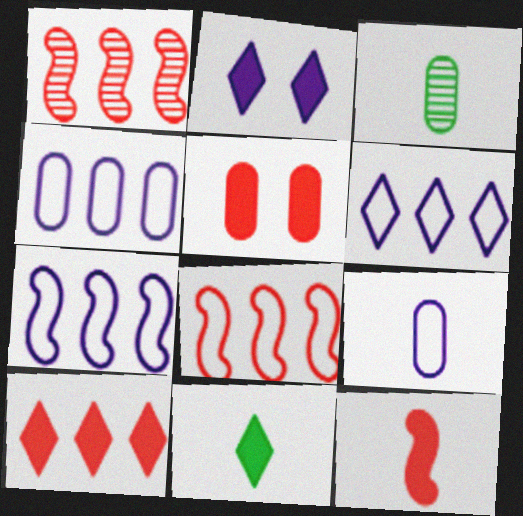[[2, 3, 8], 
[2, 10, 11], 
[3, 4, 5], 
[4, 6, 7], 
[5, 10, 12]]